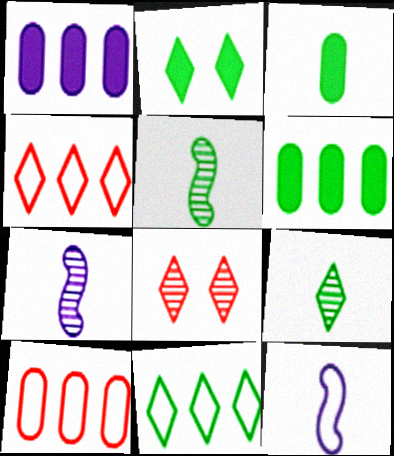[[2, 7, 10], 
[2, 9, 11], 
[6, 8, 12]]